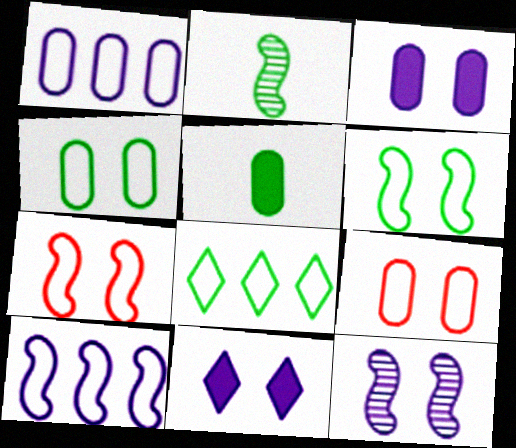[]